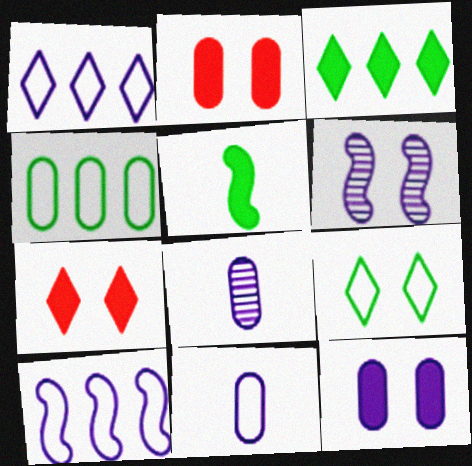[[2, 4, 8], 
[2, 6, 9]]